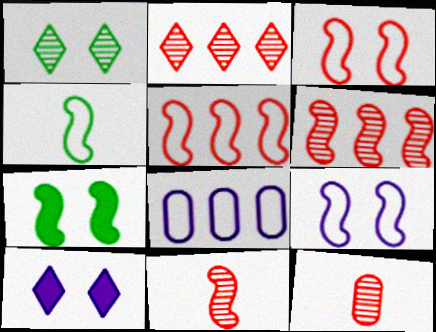[[4, 5, 9]]